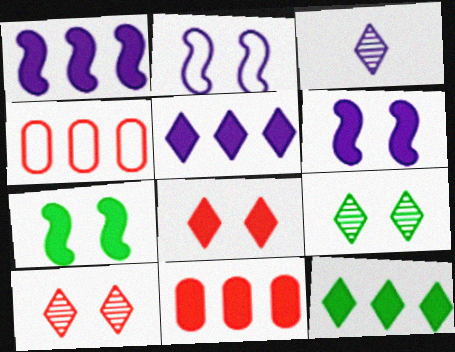[[1, 11, 12], 
[3, 4, 7]]